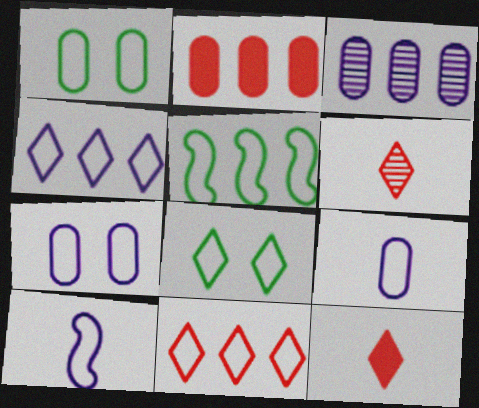[[1, 10, 11], 
[4, 7, 10]]